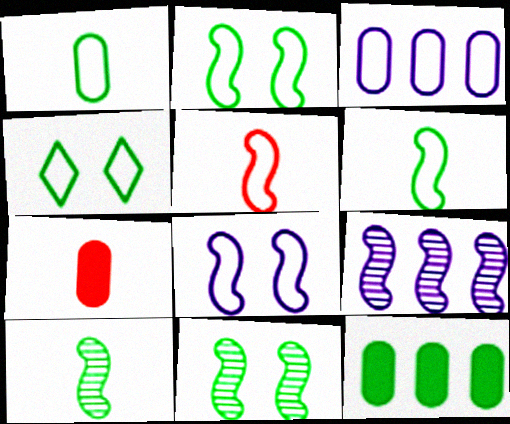[[3, 4, 5], 
[4, 7, 9], 
[4, 10, 12]]